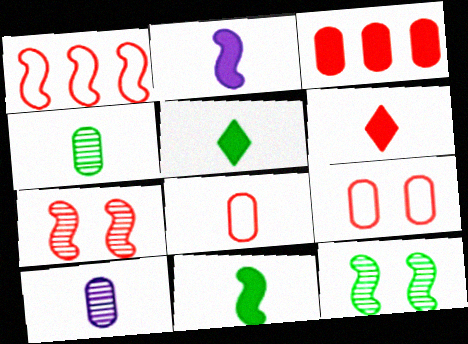[[1, 2, 12]]